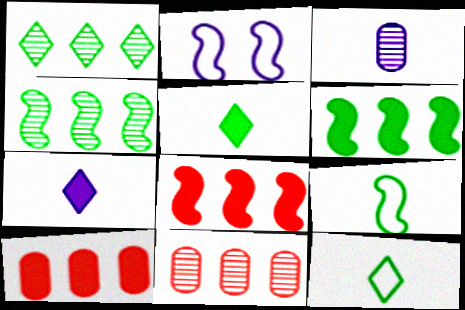[[2, 5, 11]]